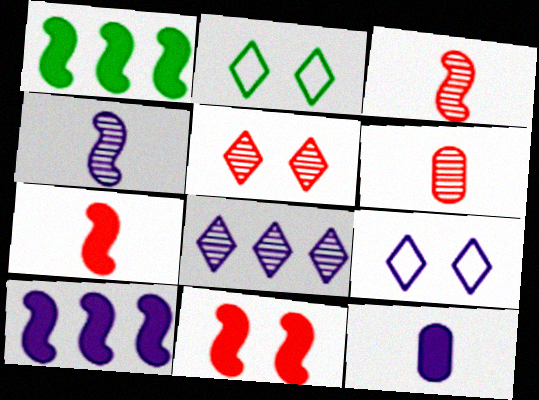[[1, 6, 9], 
[2, 6, 10]]